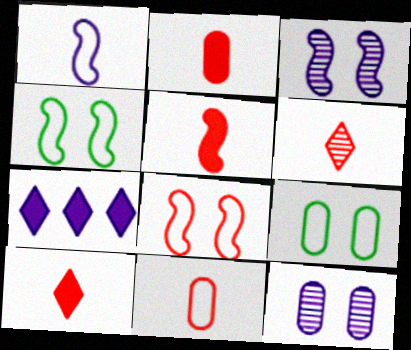[[1, 7, 12], 
[2, 5, 10], 
[5, 6, 11]]